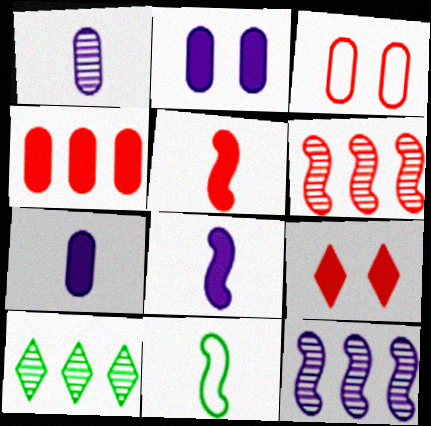[[3, 8, 10], 
[4, 5, 9]]